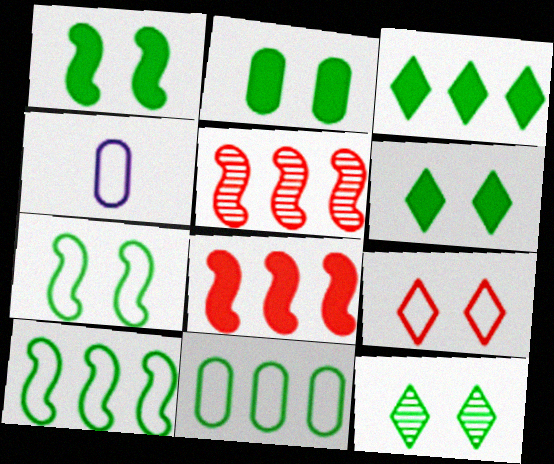[[1, 2, 6], 
[2, 7, 12], 
[4, 5, 6], 
[4, 8, 12], 
[4, 9, 10]]